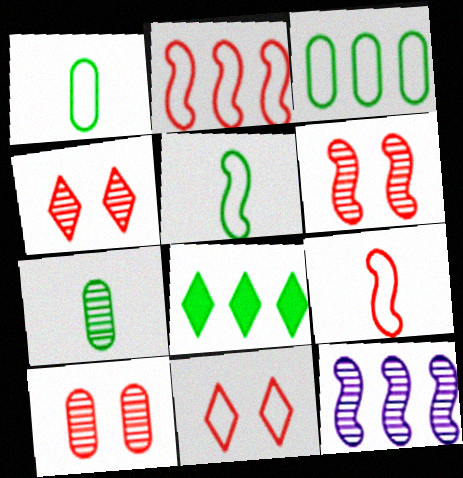[[4, 6, 10], 
[4, 7, 12]]